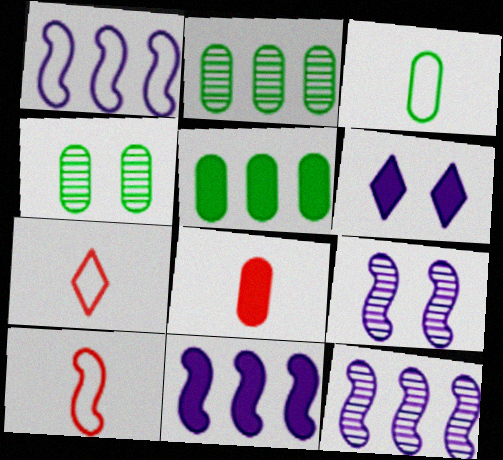[[1, 11, 12], 
[2, 6, 10], 
[3, 4, 5], 
[4, 7, 11], 
[5, 7, 9]]